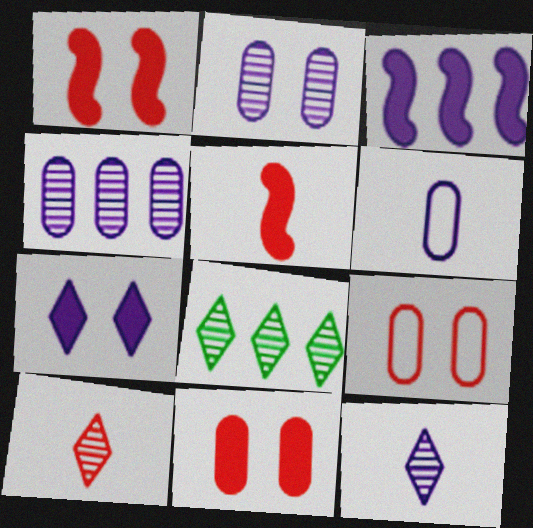[[1, 6, 8]]